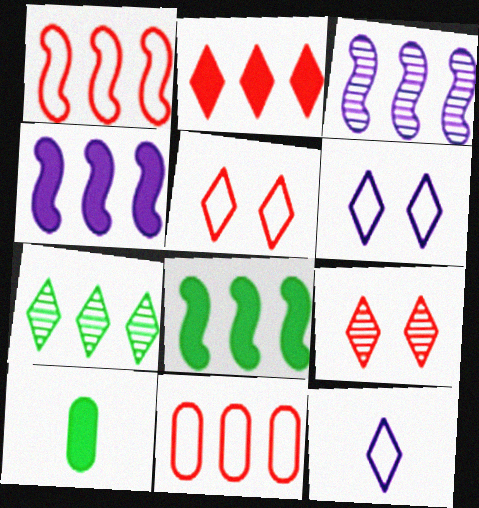[[1, 3, 8], 
[3, 5, 10], 
[4, 7, 11]]